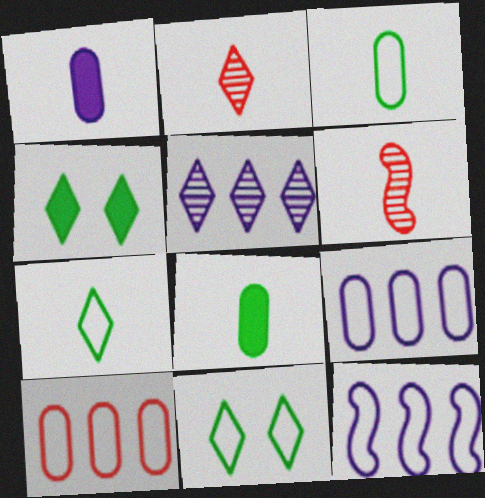[[1, 6, 7], 
[4, 6, 9]]